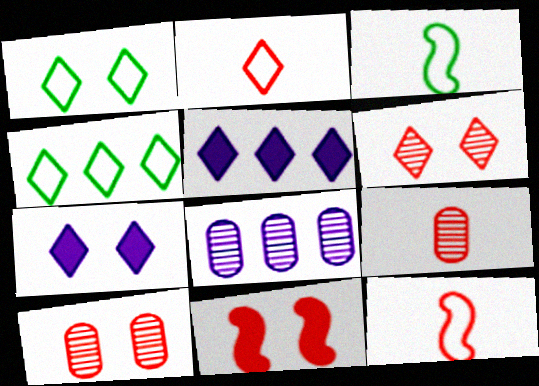[[1, 6, 7], 
[3, 5, 10]]